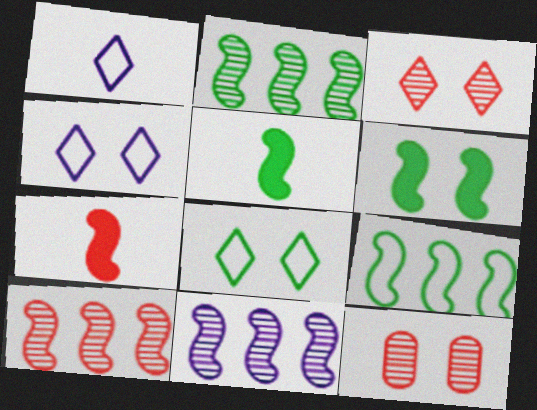[[2, 10, 11], 
[4, 6, 12]]